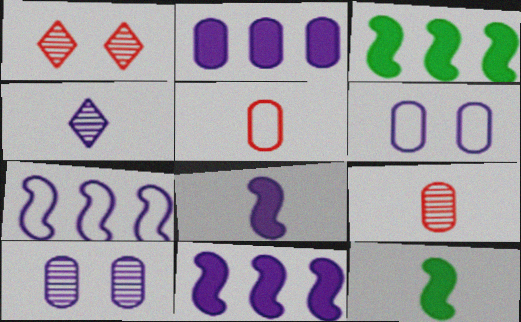[[4, 5, 12], 
[4, 6, 11]]